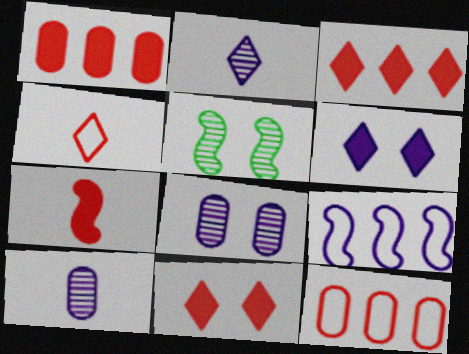[[1, 7, 11], 
[5, 7, 9], 
[6, 9, 10]]